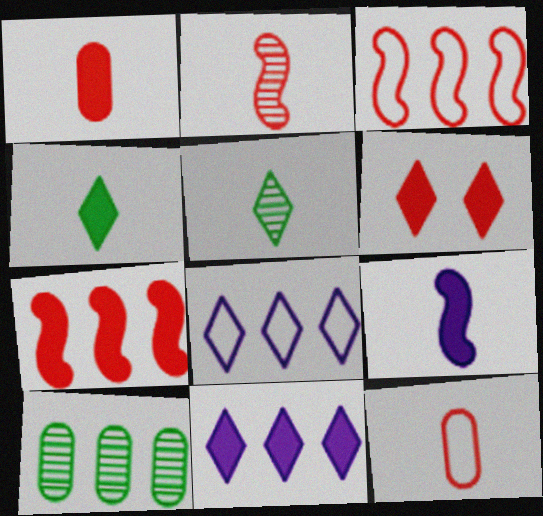[[1, 4, 9], 
[1, 6, 7], 
[3, 10, 11], 
[4, 6, 11], 
[5, 6, 8], 
[5, 9, 12], 
[7, 8, 10]]